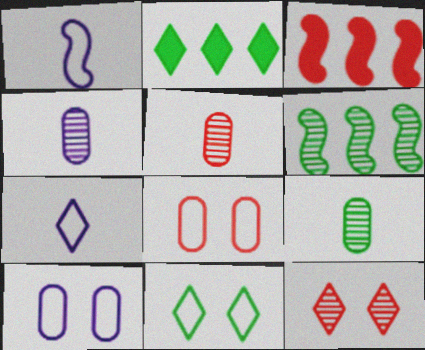[[2, 7, 12], 
[3, 4, 11], 
[4, 5, 9], 
[4, 6, 12]]